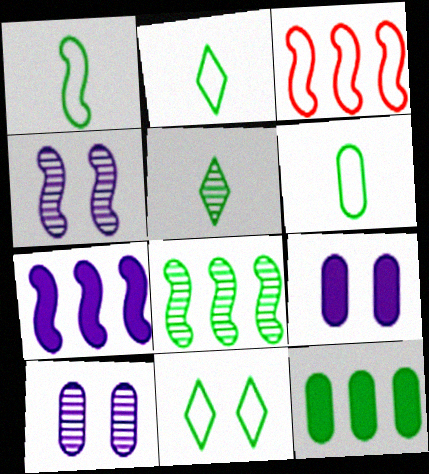[[1, 2, 6], 
[3, 5, 9], 
[3, 7, 8]]